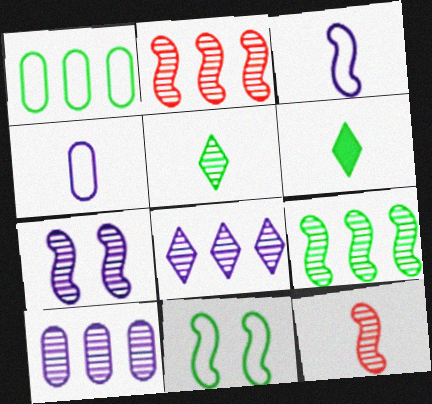[[4, 6, 12], 
[7, 9, 12]]